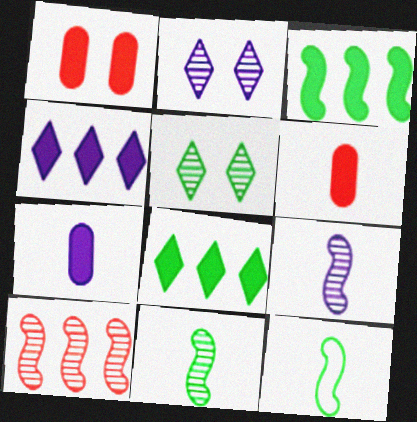[]